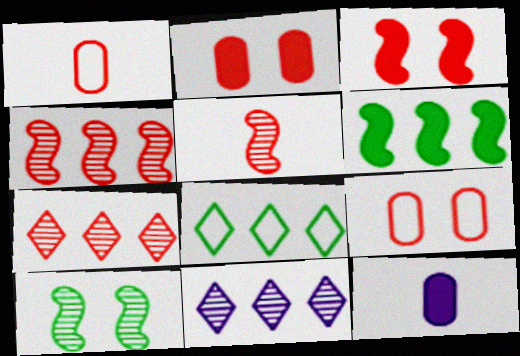[[1, 3, 7]]